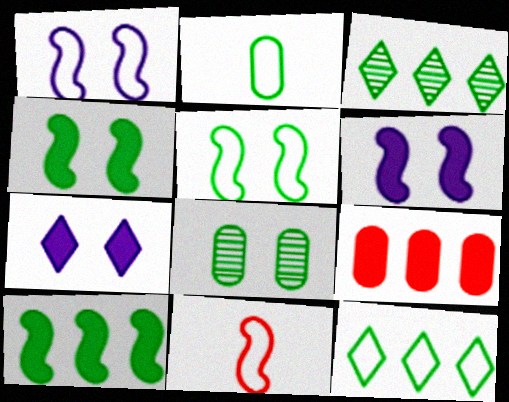[[2, 3, 4], 
[2, 5, 12]]